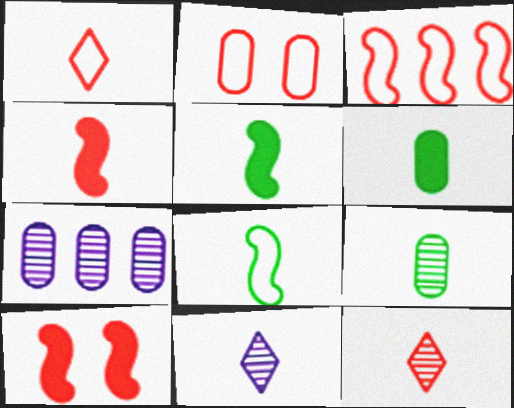[[1, 2, 3], 
[2, 6, 7]]